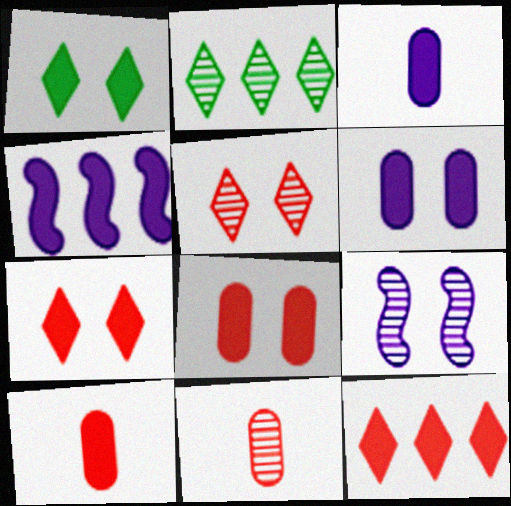[[1, 4, 10], 
[2, 9, 11]]